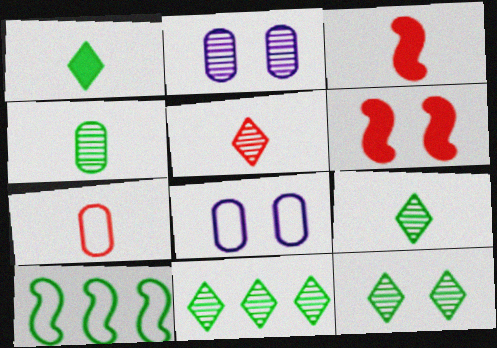[[3, 5, 7], 
[3, 8, 11], 
[6, 8, 12], 
[9, 11, 12]]